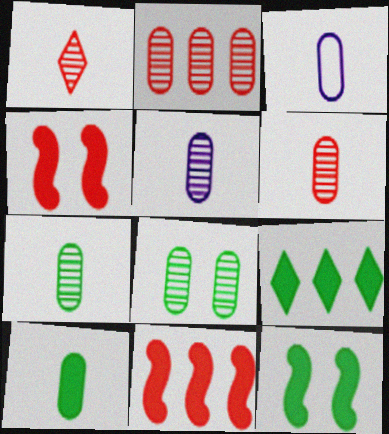[[2, 5, 8], 
[3, 6, 10], 
[5, 6, 7], 
[9, 10, 12]]